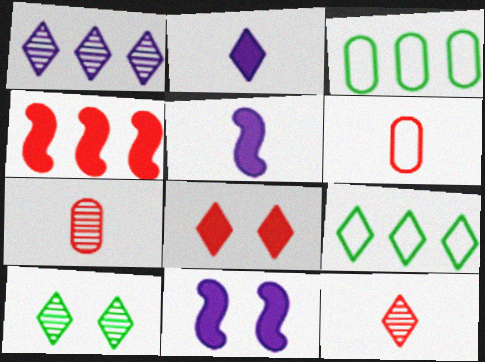[[1, 3, 4], 
[1, 10, 12], 
[3, 11, 12], 
[7, 9, 11]]